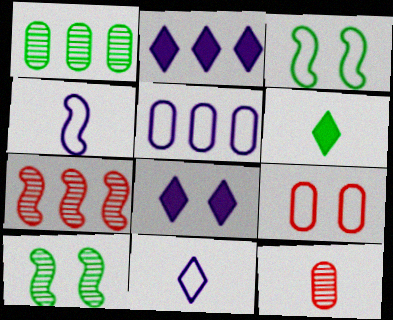[[1, 3, 6], 
[2, 3, 12], 
[4, 6, 12], 
[8, 9, 10]]